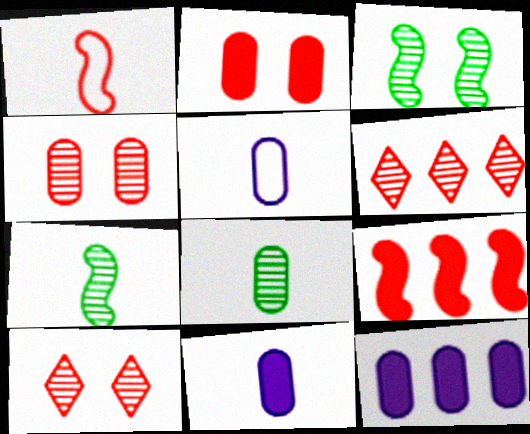[[1, 2, 6]]